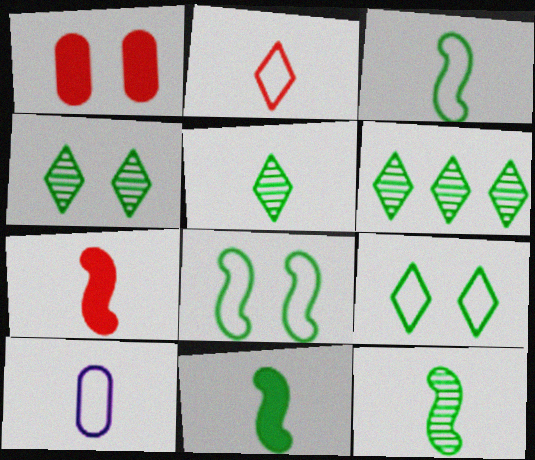[[2, 3, 10], 
[3, 11, 12], 
[4, 5, 6], 
[5, 7, 10]]